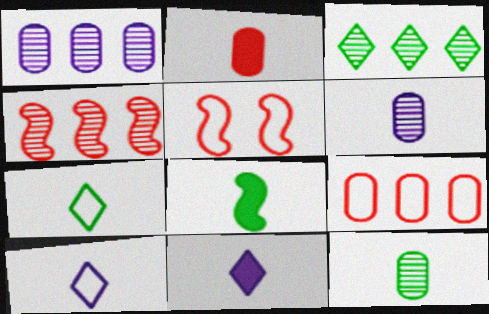[[1, 3, 4], 
[2, 8, 11], 
[7, 8, 12]]